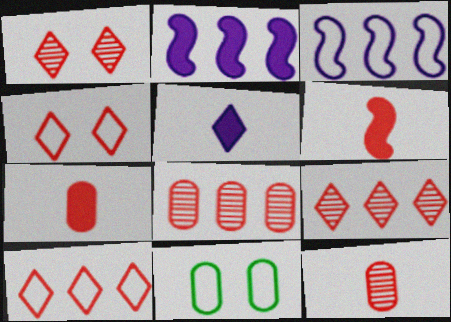[[4, 6, 8]]